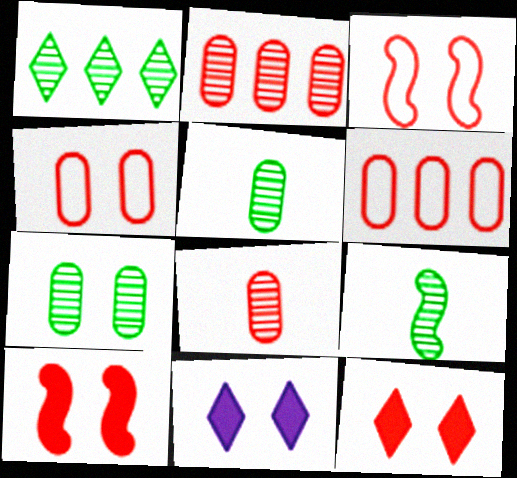[[1, 7, 9], 
[3, 7, 11], 
[6, 9, 11]]